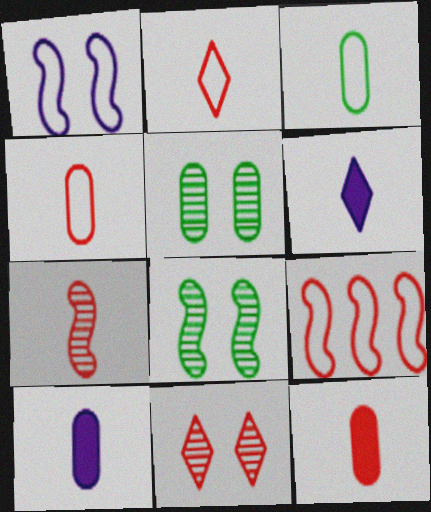[[2, 7, 12], 
[3, 6, 7], 
[5, 6, 9], 
[9, 11, 12]]